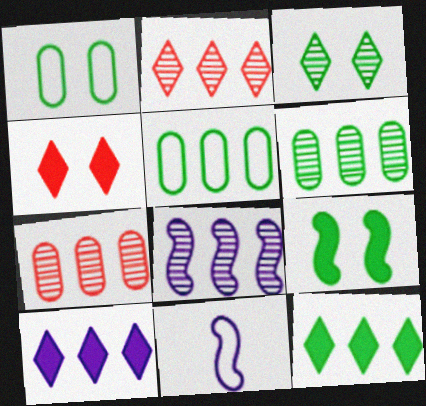[[1, 3, 9], 
[2, 6, 8], 
[4, 6, 11]]